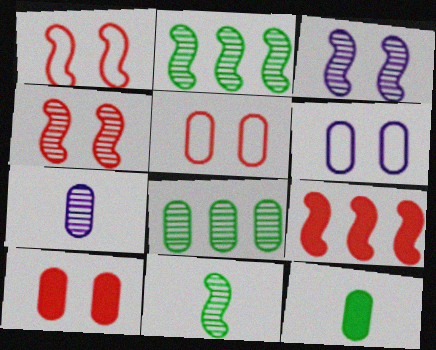[]